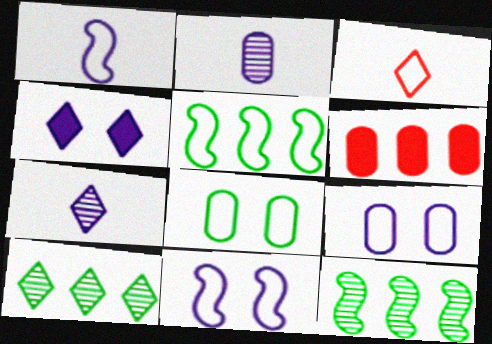[[2, 6, 8], 
[3, 4, 10], 
[3, 5, 9]]